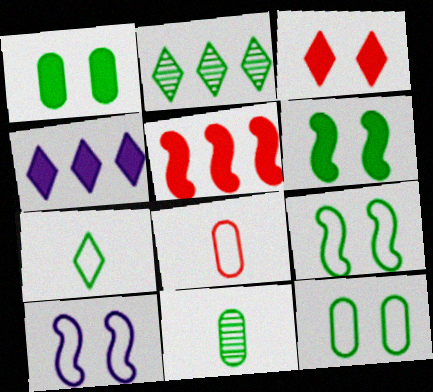[]